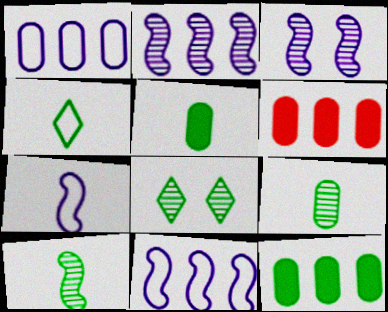[[3, 4, 6], 
[4, 5, 10], 
[6, 7, 8]]